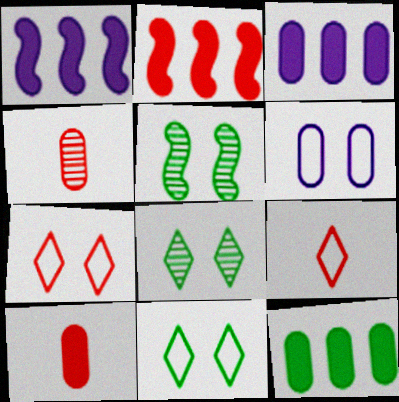[[1, 4, 11], 
[2, 4, 7], 
[3, 5, 9], 
[4, 6, 12]]